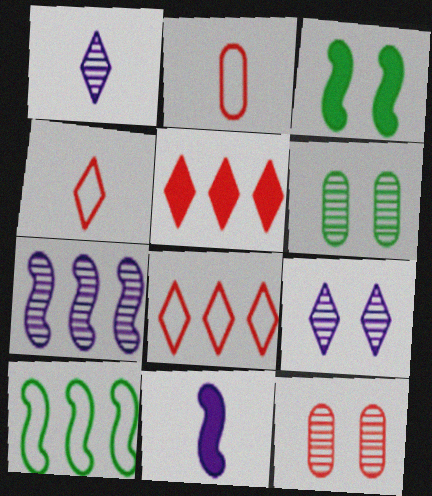[[6, 8, 11]]